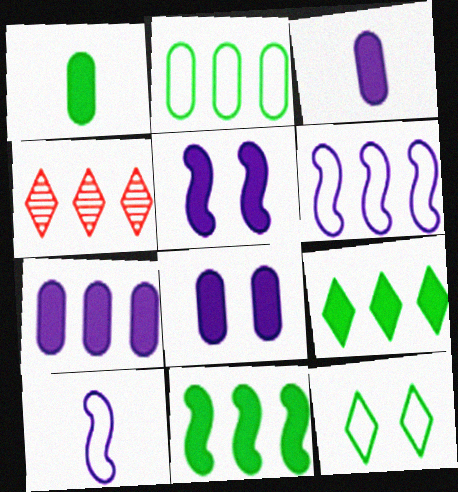[[3, 7, 8]]